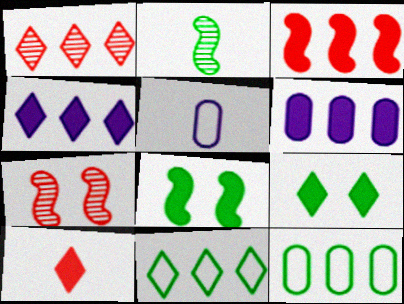[[1, 4, 11], 
[1, 5, 8], 
[2, 5, 10], 
[2, 9, 12], 
[4, 9, 10], 
[6, 8, 10]]